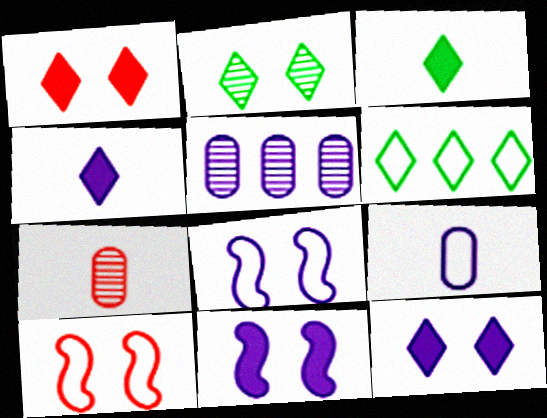[[2, 3, 6], 
[3, 5, 10], 
[4, 5, 8], 
[6, 7, 11], 
[6, 9, 10]]